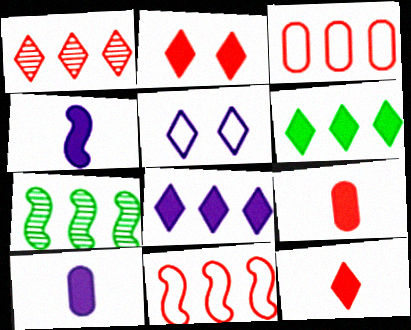[[3, 7, 8], 
[5, 7, 9]]